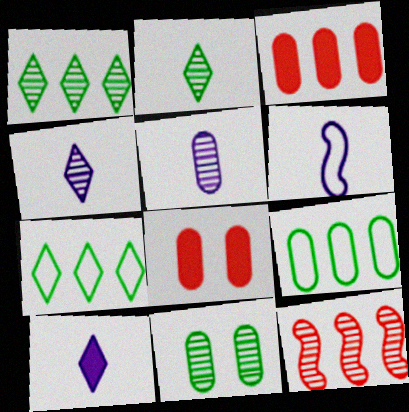[[1, 6, 8], 
[4, 11, 12], 
[5, 6, 10], 
[5, 8, 9]]